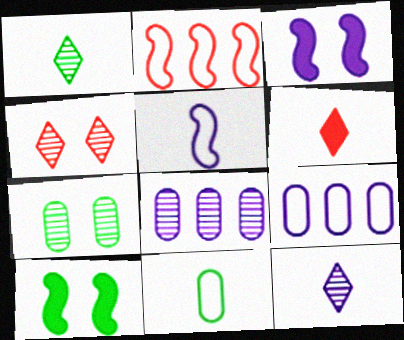[[3, 9, 12]]